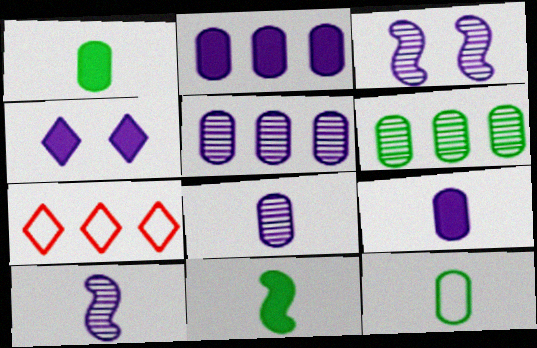[[1, 3, 7]]